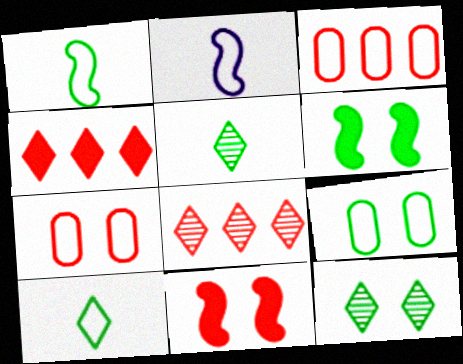[[6, 9, 12]]